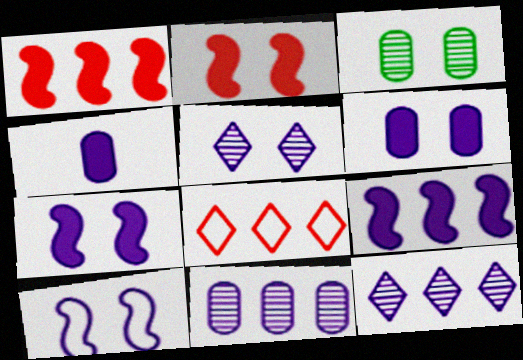[[4, 10, 12], 
[5, 6, 10]]